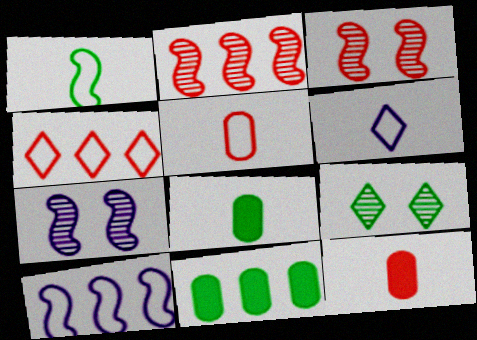[[1, 5, 6], 
[1, 9, 11], 
[3, 4, 12], 
[3, 6, 11], 
[4, 7, 8], 
[9, 10, 12]]